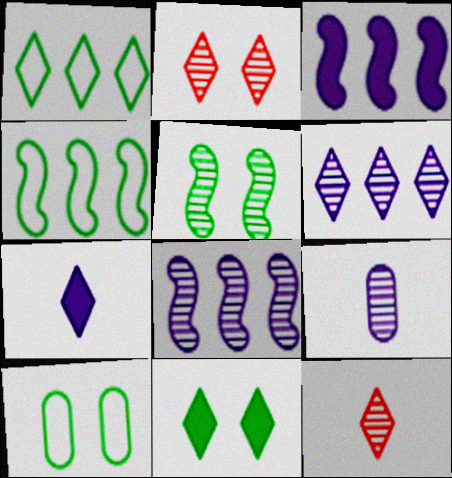[[1, 2, 7], 
[3, 10, 12], 
[5, 10, 11]]